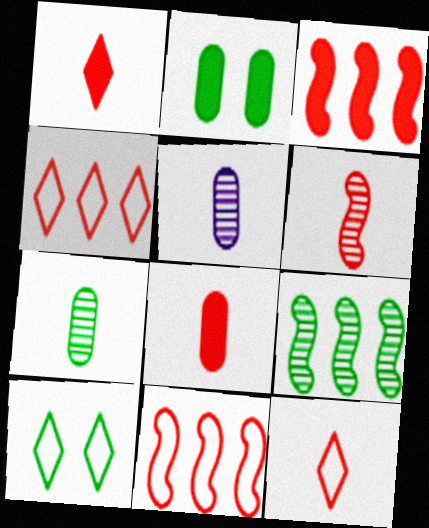[[3, 5, 10], 
[6, 8, 12]]